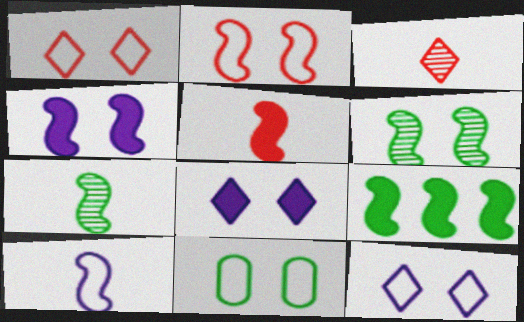[[2, 4, 6], 
[2, 11, 12], 
[4, 5, 9], 
[5, 7, 10]]